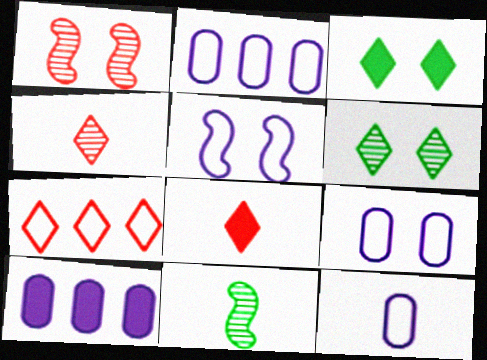[[1, 3, 9], 
[2, 9, 12], 
[8, 11, 12]]